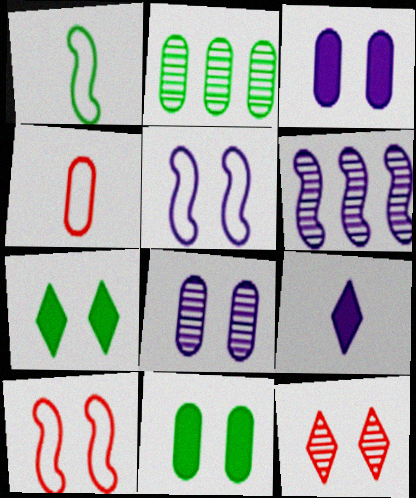[[1, 2, 7], 
[2, 3, 4], 
[2, 9, 10], 
[4, 6, 7], 
[5, 11, 12], 
[7, 8, 10]]